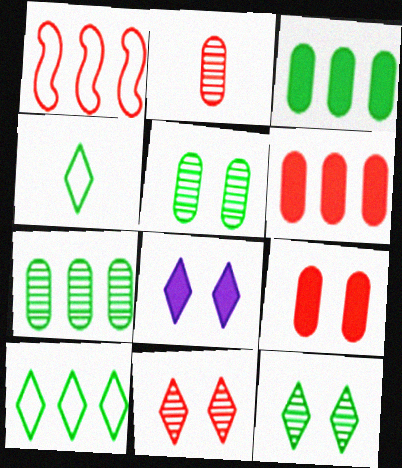[]